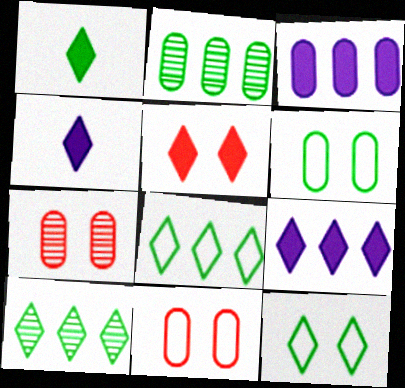[[1, 5, 9], 
[1, 10, 12]]